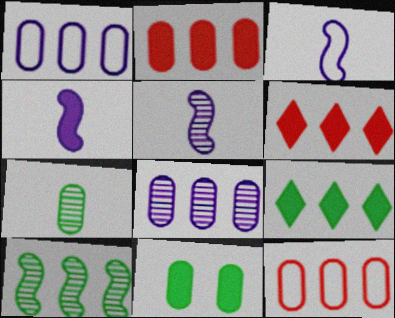[[1, 6, 10], 
[3, 4, 5], 
[4, 6, 11]]